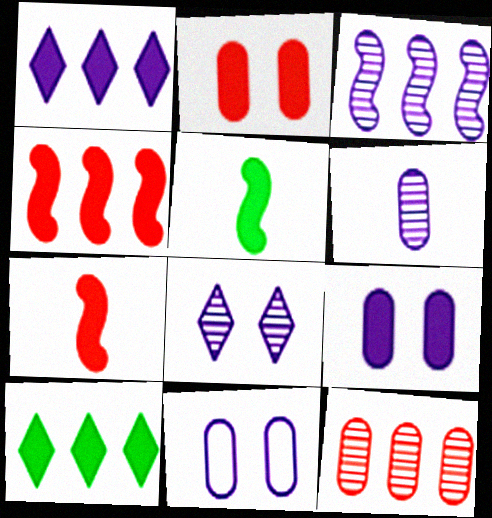[[1, 2, 5], 
[3, 6, 8], 
[7, 9, 10]]